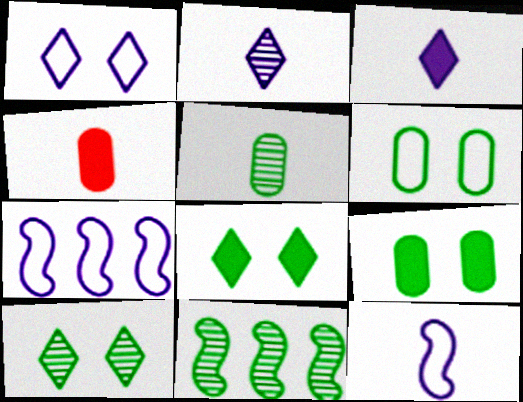[[1, 4, 11], 
[4, 7, 10], 
[5, 10, 11]]